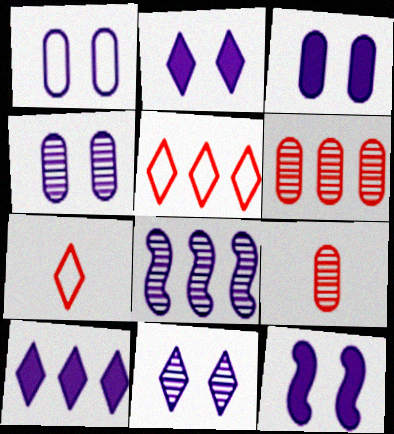[[1, 3, 4], 
[1, 11, 12], 
[2, 3, 12]]